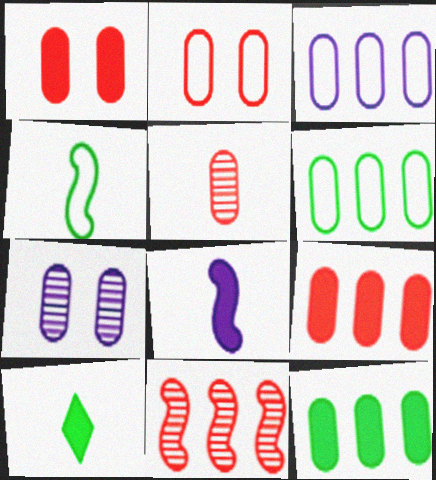[[2, 5, 9]]